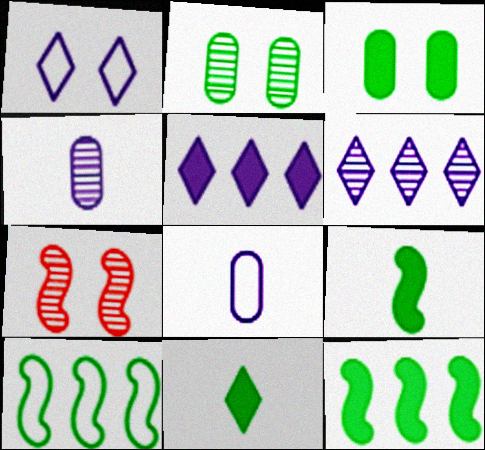[[1, 3, 7], 
[2, 10, 11], 
[3, 11, 12]]